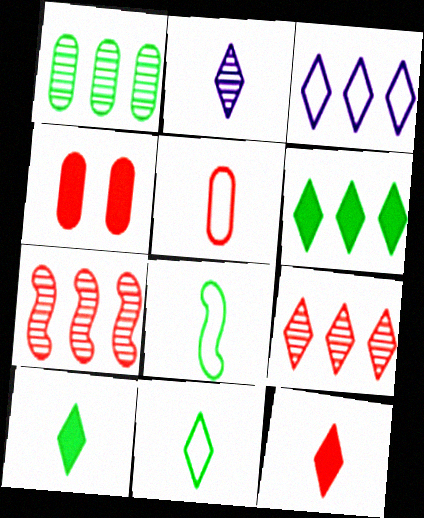[[2, 11, 12], 
[3, 6, 9]]